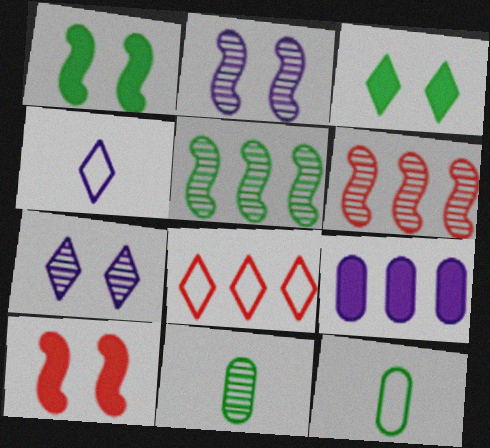[[2, 4, 9], 
[3, 5, 12], 
[5, 8, 9], 
[6, 7, 11]]